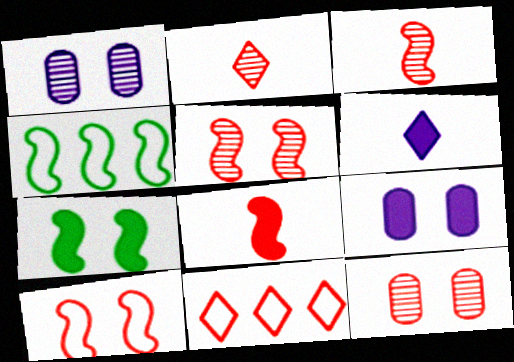[[2, 4, 9], 
[4, 6, 12], 
[8, 11, 12]]